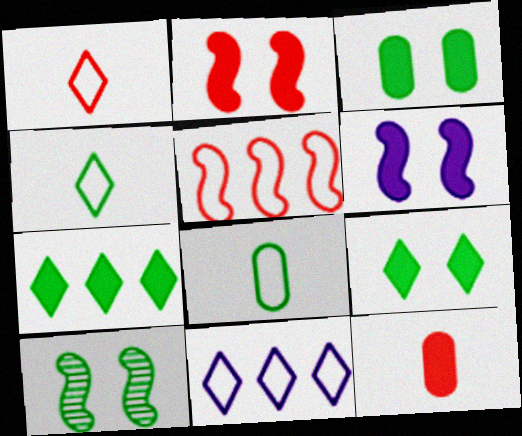[[6, 7, 12], 
[7, 8, 10], 
[10, 11, 12]]